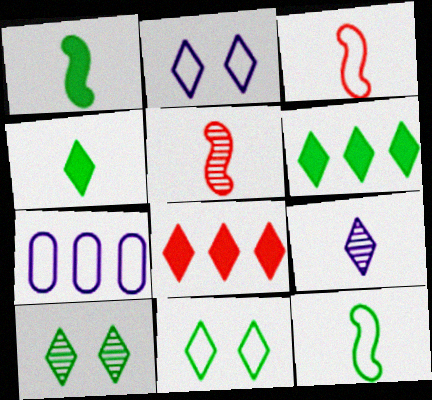[[3, 7, 11], 
[8, 9, 11]]